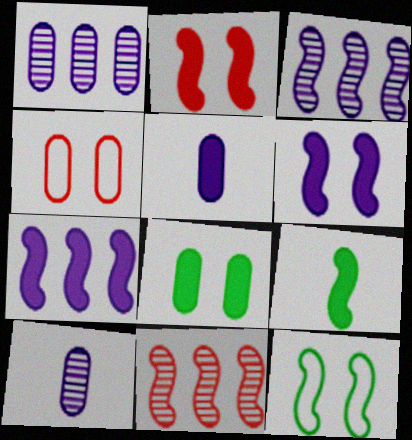[[2, 7, 9]]